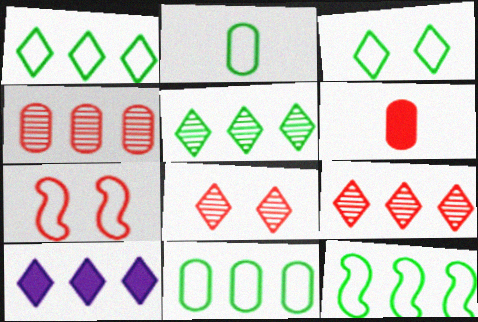[[1, 9, 10], 
[1, 11, 12], 
[2, 3, 12], 
[4, 10, 12], 
[6, 7, 9]]